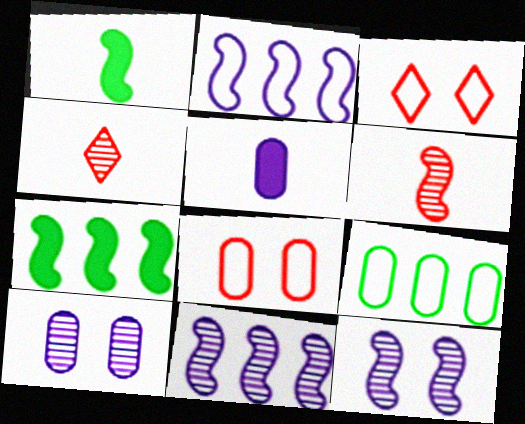[]